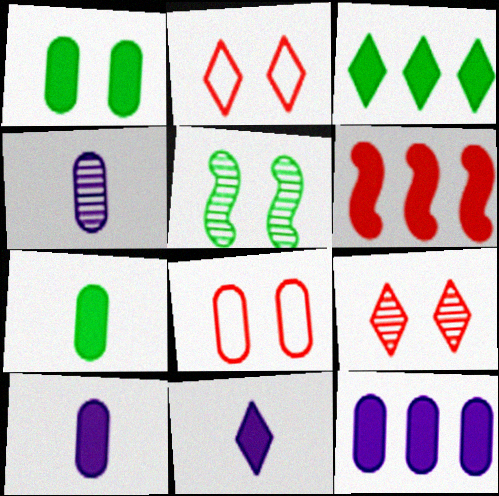[[1, 6, 11], 
[3, 6, 12]]